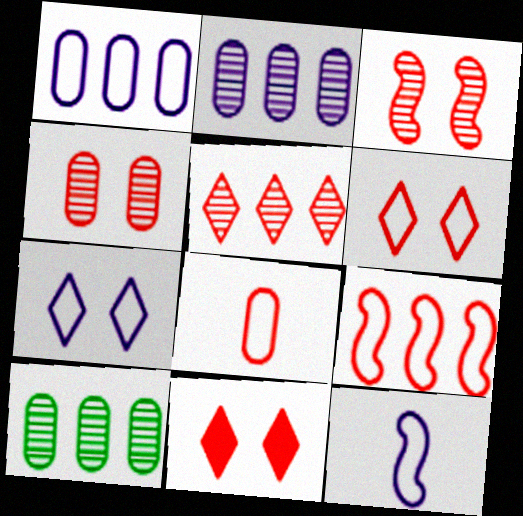[[1, 7, 12], 
[6, 8, 9], 
[10, 11, 12]]